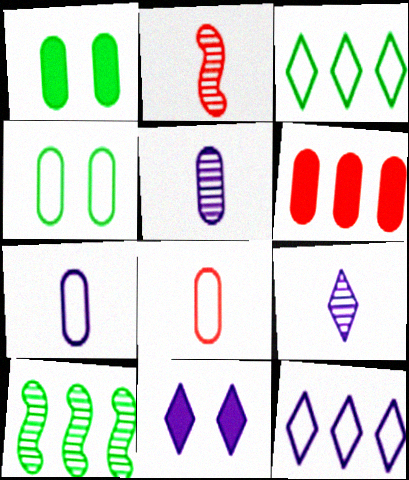[[1, 2, 12], 
[4, 5, 6], 
[6, 10, 12], 
[8, 10, 11], 
[9, 11, 12]]